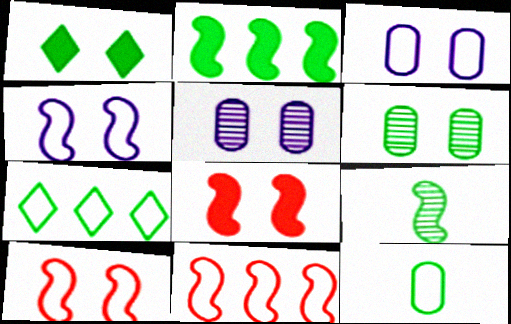[[1, 5, 10]]